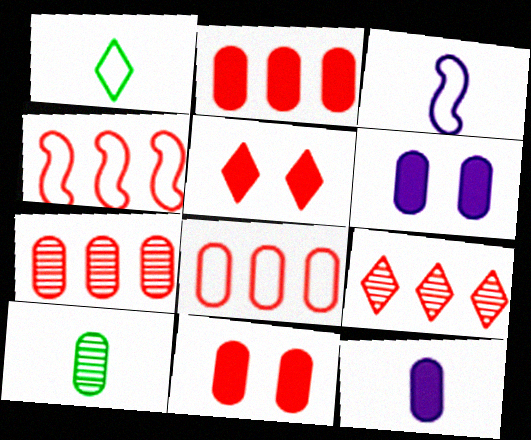[[2, 4, 9], 
[2, 7, 8], 
[6, 8, 10]]